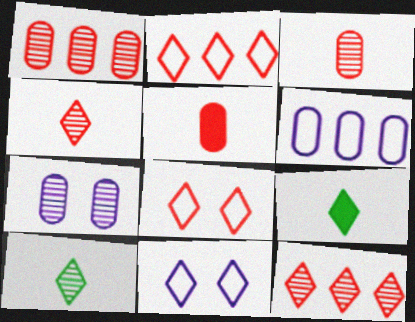[[9, 11, 12]]